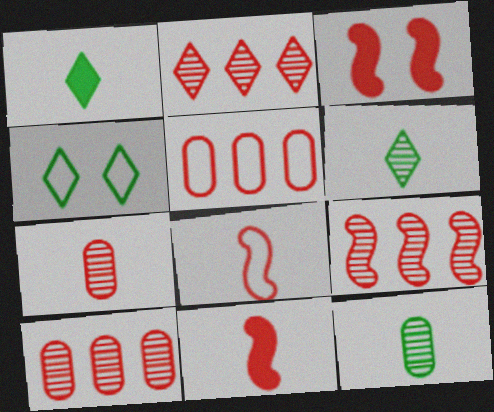[[2, 9, 10], 
[3, 8, 9]]